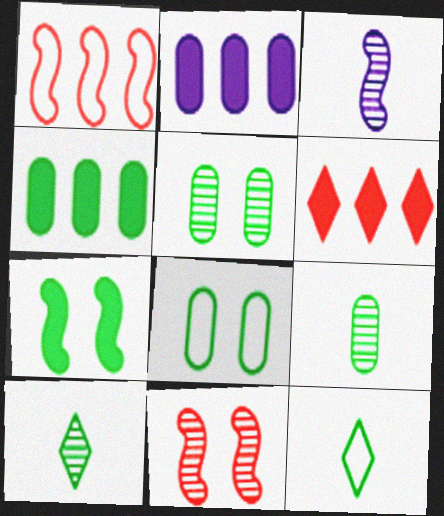[[1, 3, 7], 
[2, 11, 12], 
[3, 6, 8], 
[4, 8, 9]]